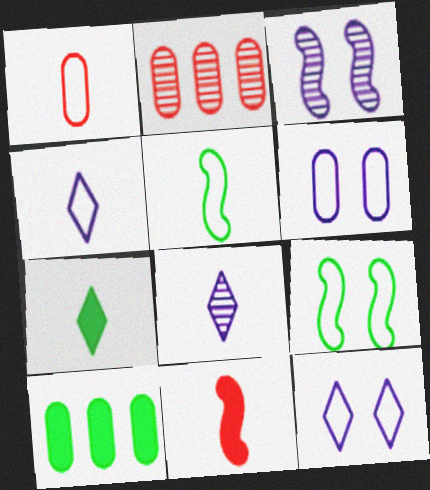[[1, 4, 5]]